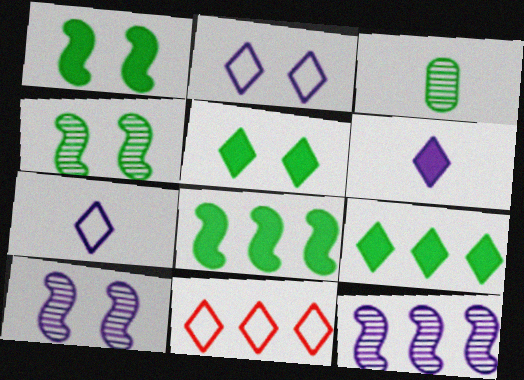[]